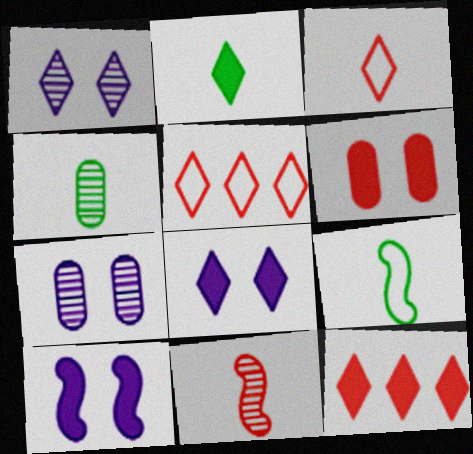[[1, 2, 5], 
[2, 4, 9], 
[2, 8, 12], 
[4, 5, 10], 
[5, 6, 11], 
[7, 9, 12]]